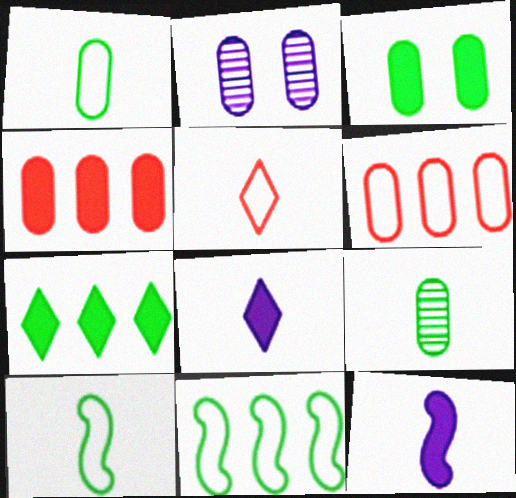[[1, 2, 4], 
[5, 9, 12]]